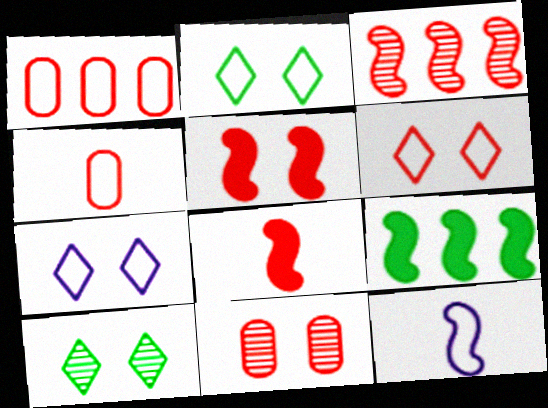[[1, 2, 12], 
[2, 6, 7], 
[5, 6, 11]]